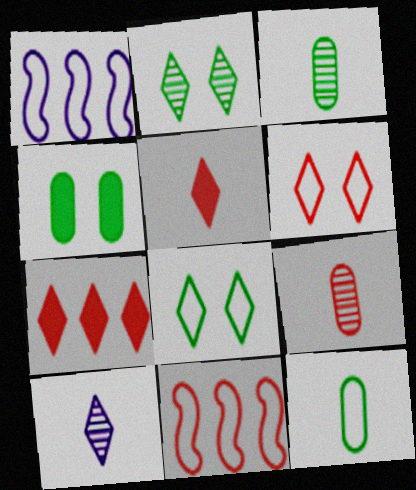[[1, 6, 12], 
[4, 10, 11], 
[7, 8, 10]]